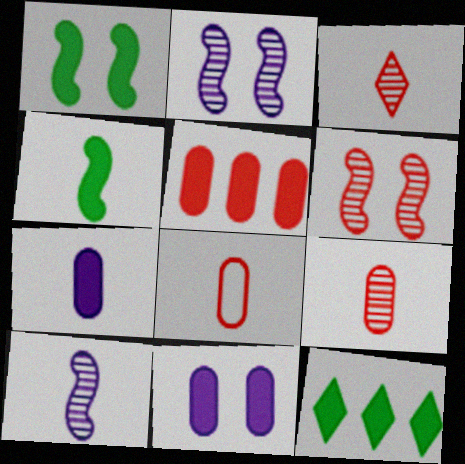[[2, 8, 12]]